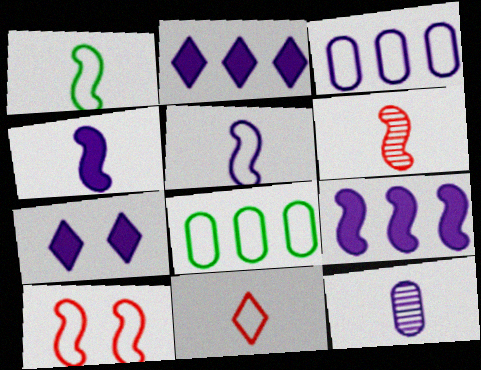[[1, 4, 6], 
[6, 7, 8]]